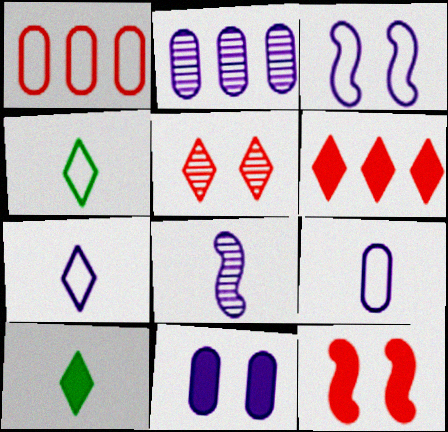[[1, 3, 4], 
[2, 4, 12], 
[2, 9, 11]]